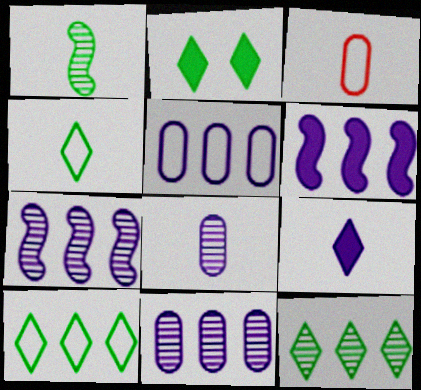[[1, 3, 9], 
[2, 3, 7], 
[2, 4, 12]]